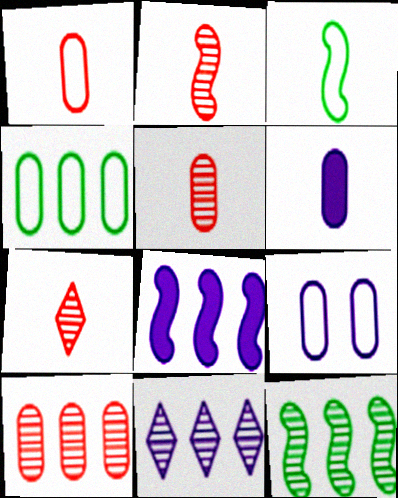[[1, 4, 9], 
[2, 5, 7], 
[3, 6, 7], 
[10, 11, 12]]